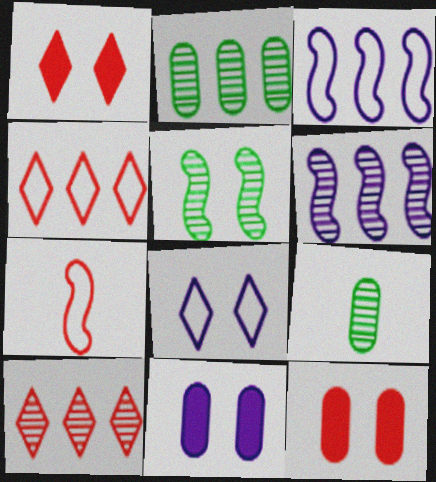[[1, 3, 9], 
[2, 6, 10], 
[5, 8, 12], 
[7, 10, 12]]